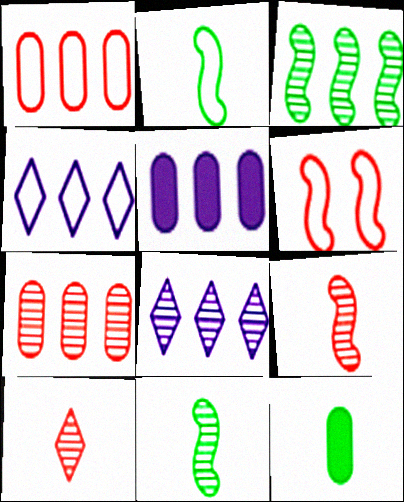[[3, 7, 8], 
[6, 8, 12]]